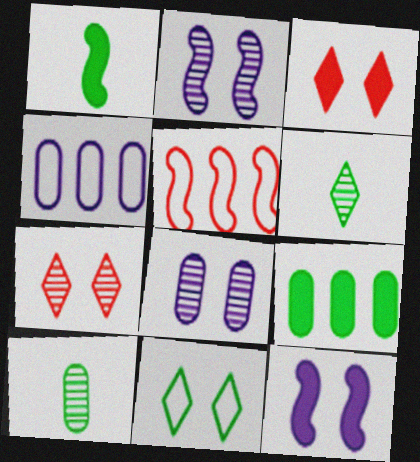[[1, 2, 5], 
[1, 4, 7]]